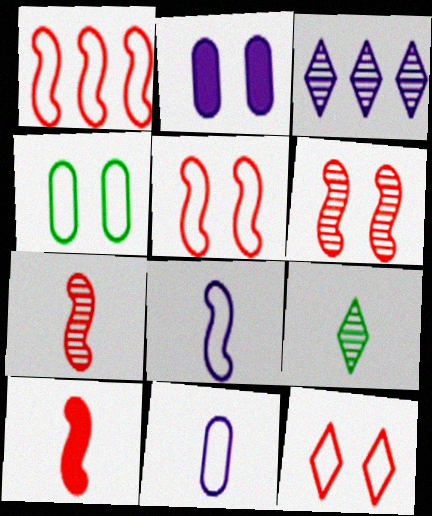[[1, 2, 9], 
[1, 6, 10], 
[2, 3, 8], 
[3, 4, 10], 
[9, 10, 11]]